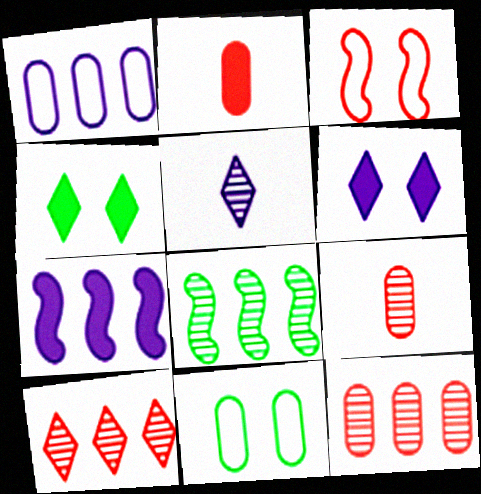[[2, 3, 10], 
[2, 4, 7]]